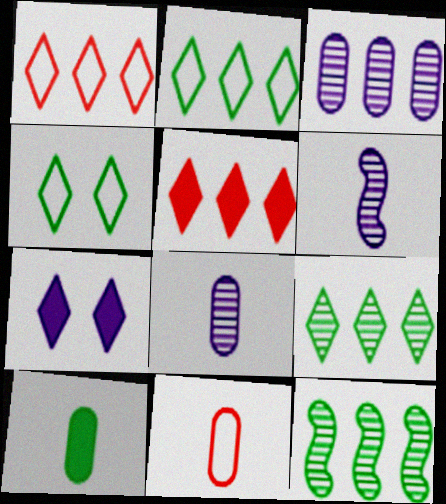[[4, 10, 12], 
[7, 11, 12], 
[8, 10, 11]]